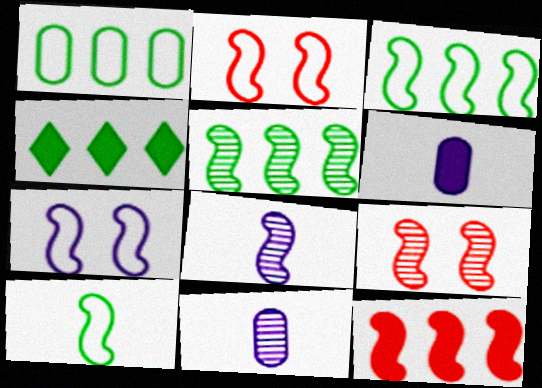[[1, 4, 5], 
[2, 4, 11], 
[5, 8, 9]]